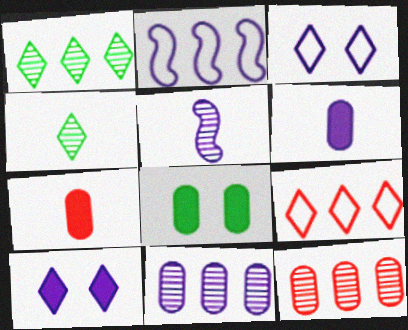[[4, 9, 10], 
[5, 8, 9]]